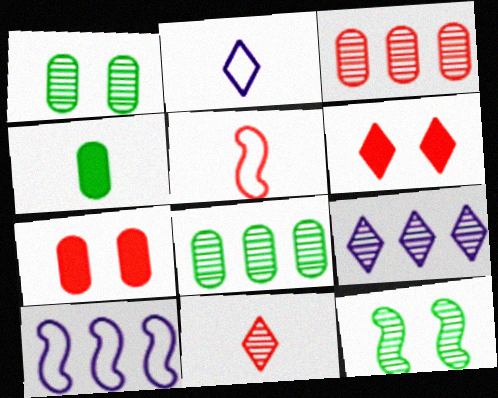[[3, 5, 6]]